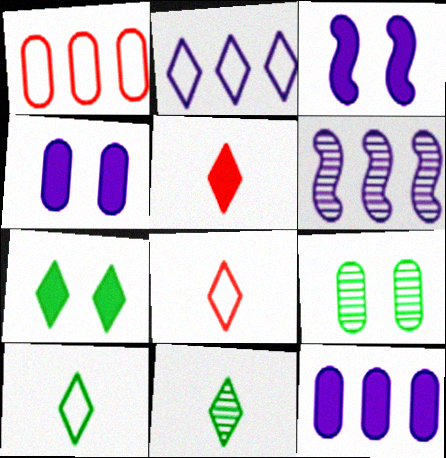[[1, 3, 11], 
[2, 6, 12]]